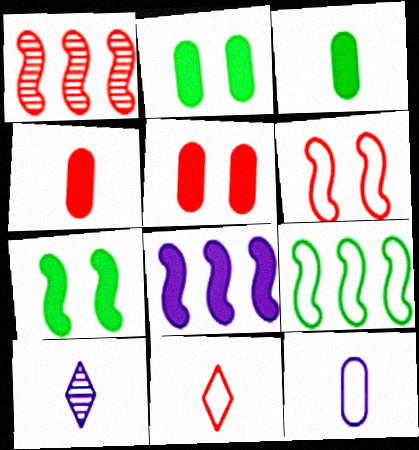[[1, 5, 11], 
[1, 8, 9], 
[5, 9, 10]]